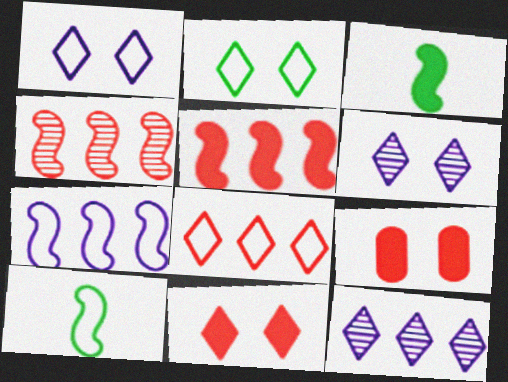[[2, 6, 11], 
[9, 10, 12]]